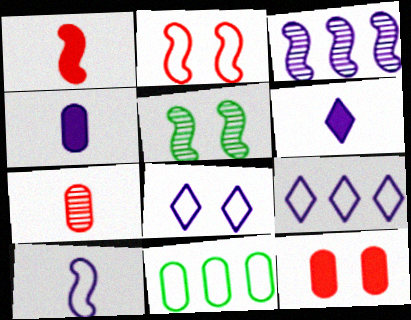[[3, 4, 8], 
[5, 8, 12]]